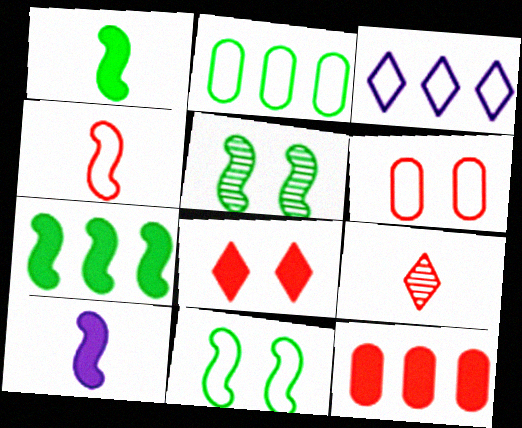[]